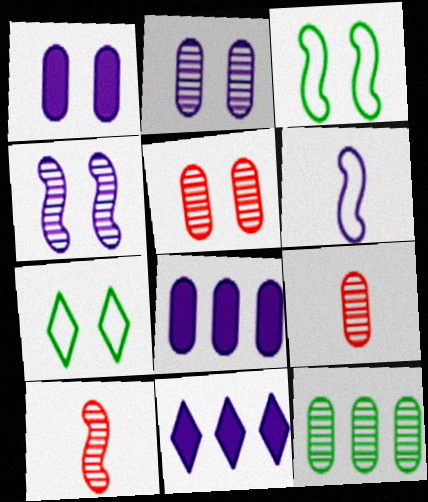[[2, 6, 11], 
[2, 9, 12], 
[3, 9, 11], 
[7, 8, 10]]